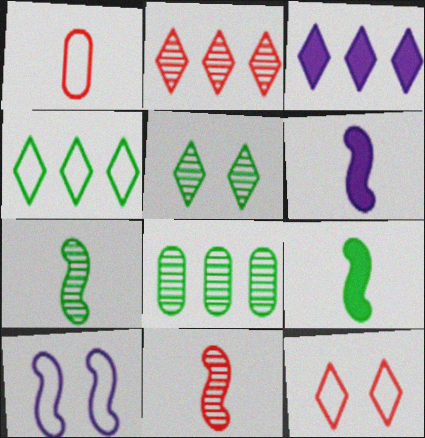[[1, 4, 10], 
[2, 3, 4], 
[5, 7, 8], 
[6, 8, 12]]